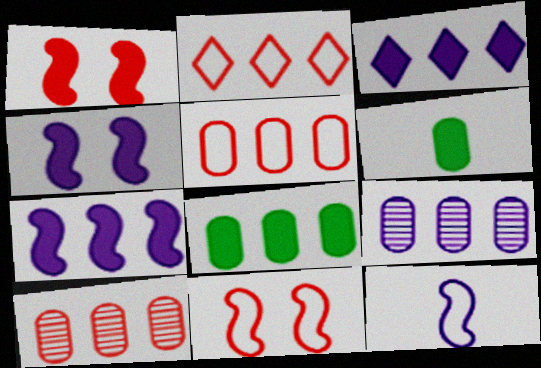[[1, 3, 6], 
[5, 8, 9]]